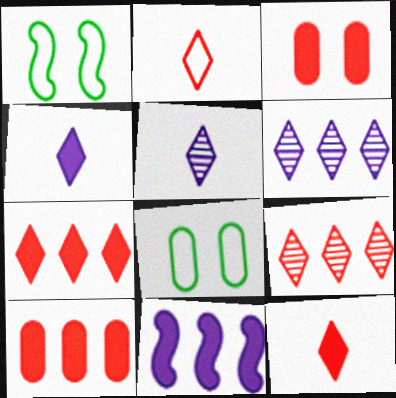[[1, 5, 10]]